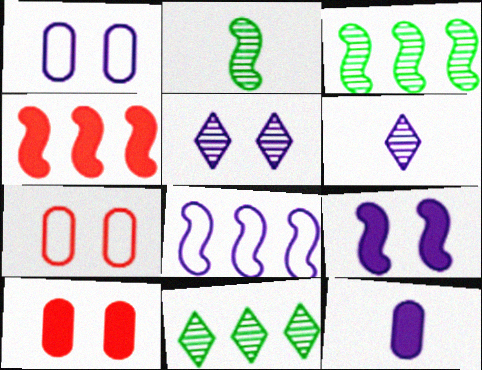[[1, 5, 9], 
[3, 4, 8], 
[5, 8, 12]]